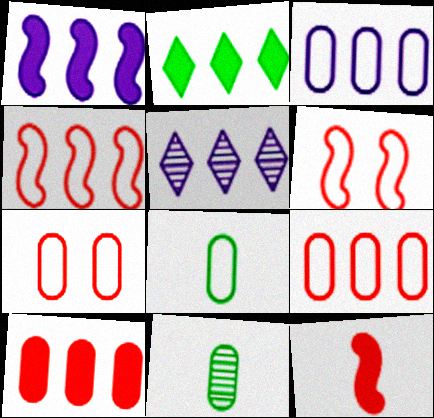[[1, 2, 10], 
[1, 3, 5], 
[3, 7, 8]]